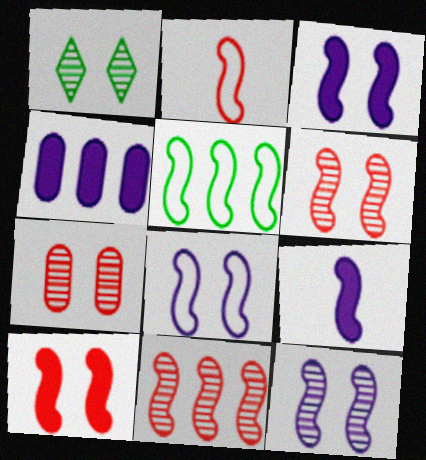[[1, 2, 4], 
[1, 7, 12], 
[2, 5, 8], 
[2, 10, 11], 
[3, 8, 12], 
[5, 6, 9]]